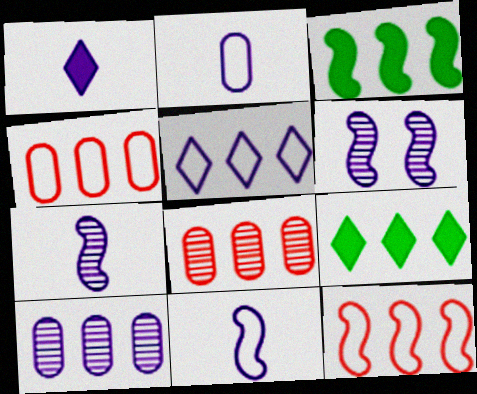[[1, 2, 7], 
[3, 5, 8], 
[9, 10, 12]]